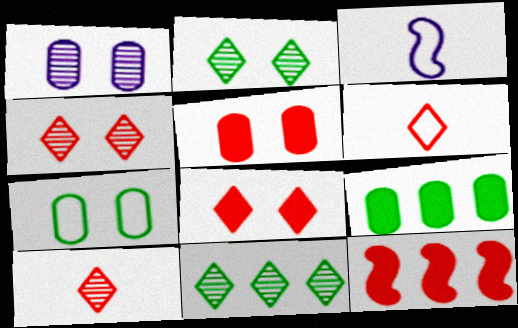[[1, 5, 7], 
[3, 4, 9], 
[3, 5, 11]]